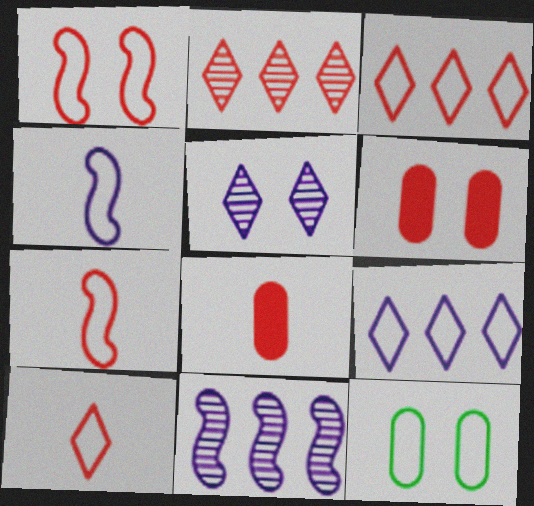[[1, 2, 8], 
[2, 6, 7], 
[3, 4, 12], 
[7, 9, 12]]